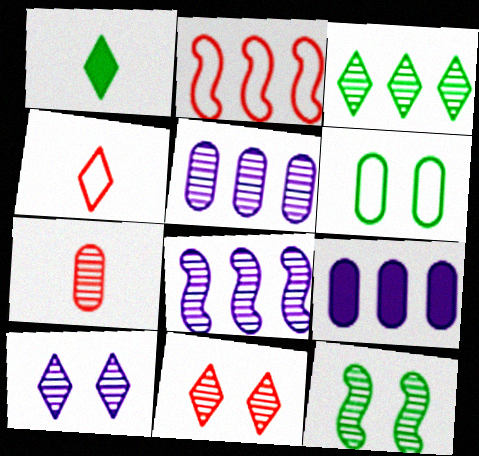[[2, 3, 9], 
[4, 9, 12], 
[6, 7, 9]]